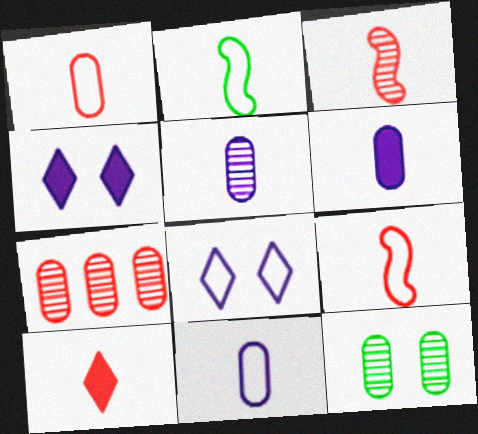[[1, 3, 10], 
[2, 4, 7], 
[2, 5, 10], 
[5, 6, 11], 
[5, 7, 12]]